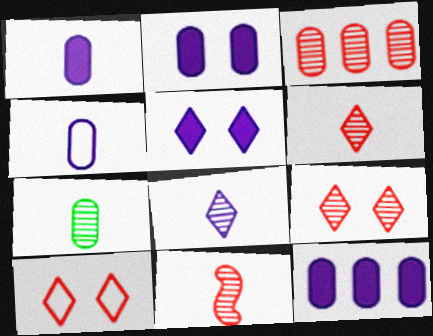[[1, 2, 12], 
[3, 9, 11], 
[7, 8, 11]]